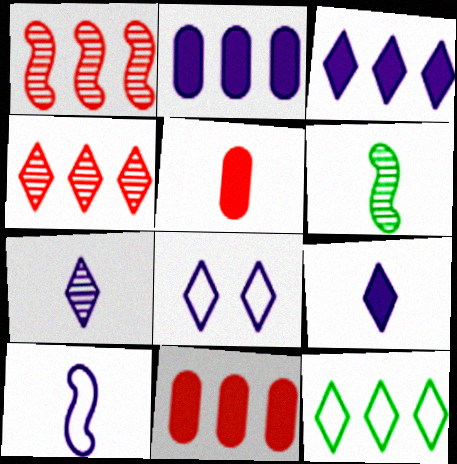[[1, 2, 12], 
[3, 4, 12], 
[3, 7, 8], 
[6, 8, 11]]